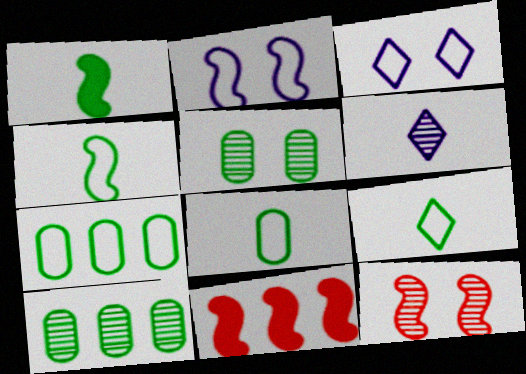[[4, 8, 9], 
[6, 10, 12]]